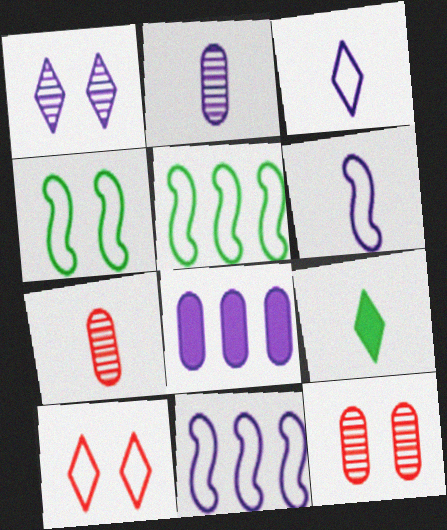[[1, 6, 8], 
[6, 7, 9], 
[9, 11, 12]]